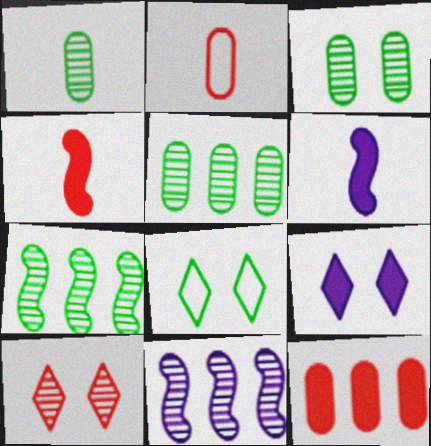[[1, 3, 5], 
[1, 10, 11], 
[2, 7, 9], 
[8, 9, 10]]